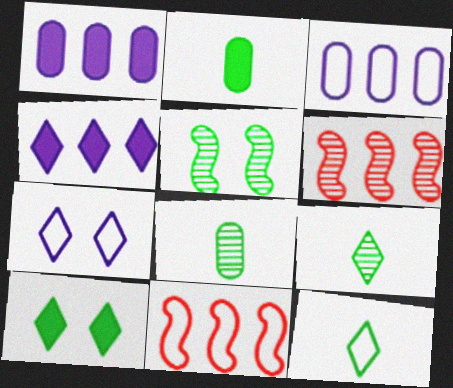[[2, 6, 7]]